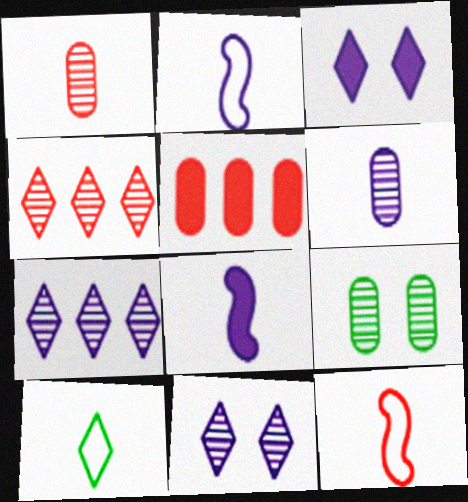[[1, 8, 10], 
[3, 4, 10]]